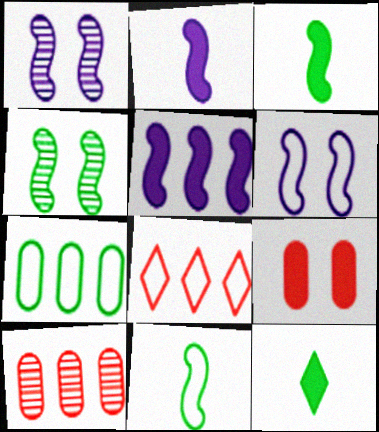[[4, 7, 12], 
[5, 9, 12], 
[6, 10, 12]]